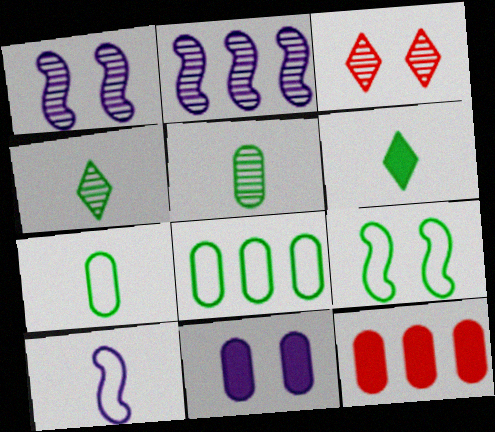[[2, 3, 5], 
[3, 9, 11]]